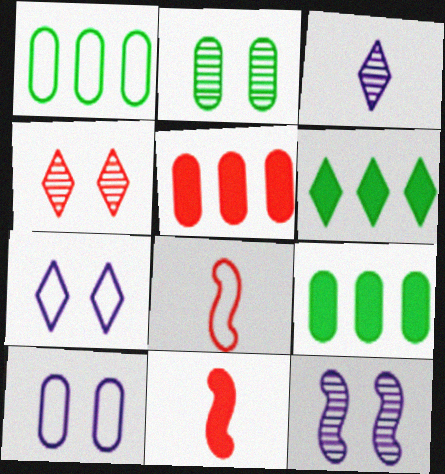[[1, 7, 8], 
[2, 4, 12], 
[4, 5, 8]]